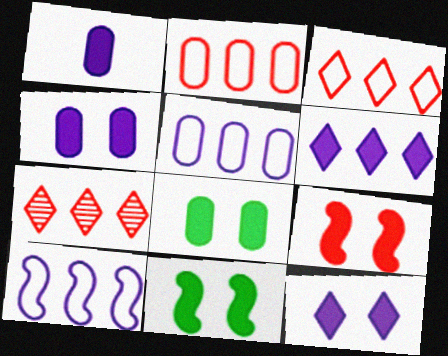[[8, 9, 12]]